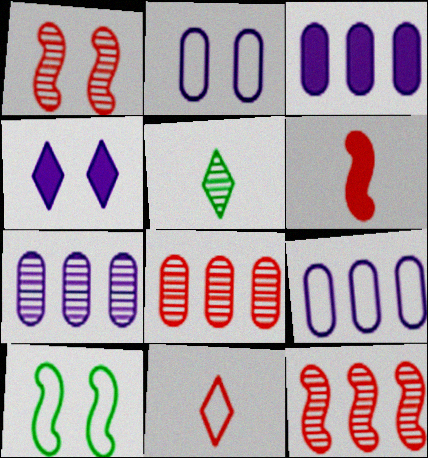[[1, 5, 7], 
[3, 7, 9], 
[9, 10, 11]]